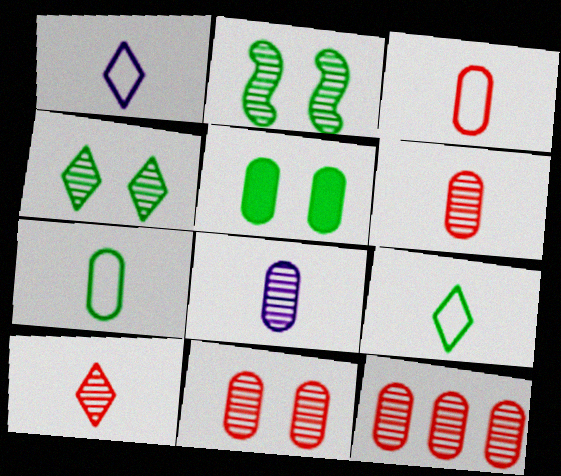[[6, 11, 12]]